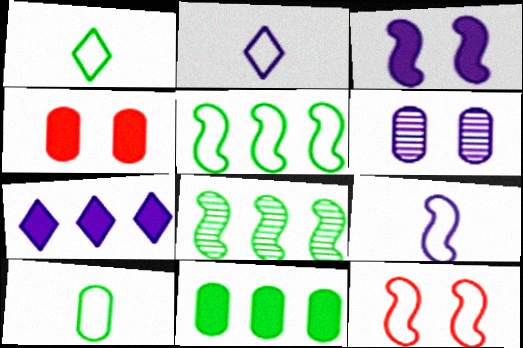[[2, 4, 8], 
[5, 9, 12], 
[6, 7, 9]]